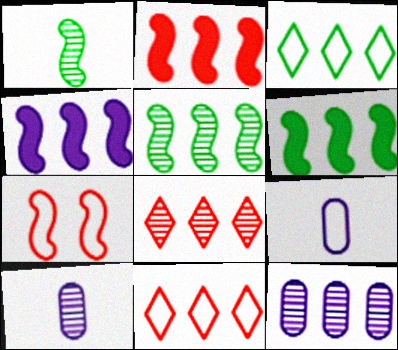[[1, 4, 7], 
[2, 3, 12], 
[2, 4, 6], 
[3, 7, 9], 
[5, 8, 12], 
[6, 11, 12]]